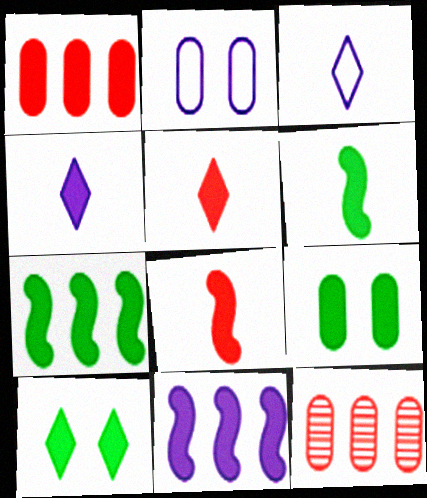[[5, 9, 11]]